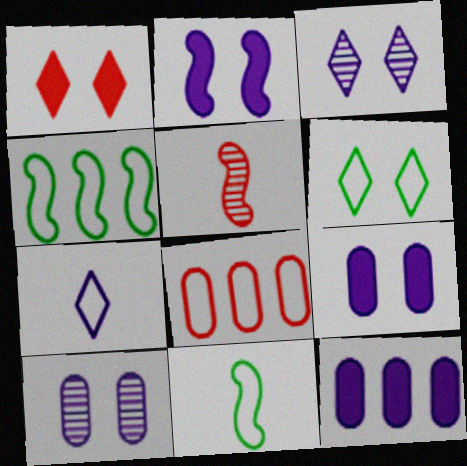[[1, 3, 6], 
[1, 5, 8], 
[2, 4, 5], 
[5, 6, 12]]